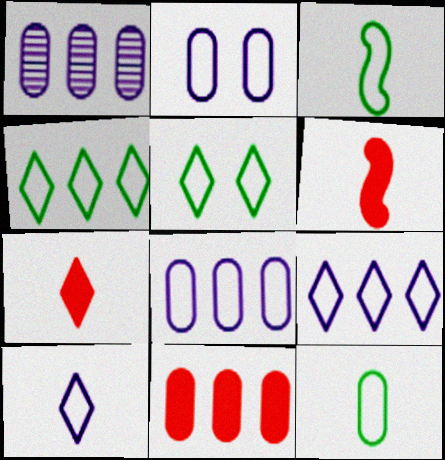[[1, 5, 6]]